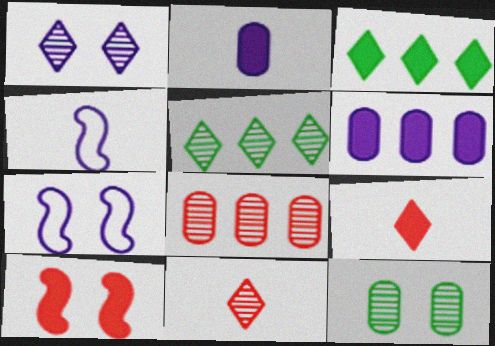[[1, 4, 6], 
[1, 5, 11], 
[2, 3, 10]]